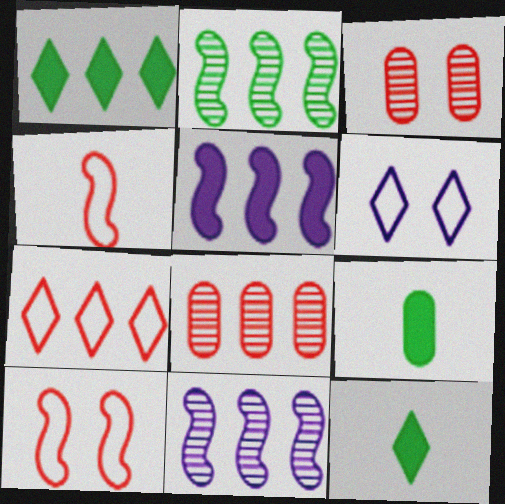[]